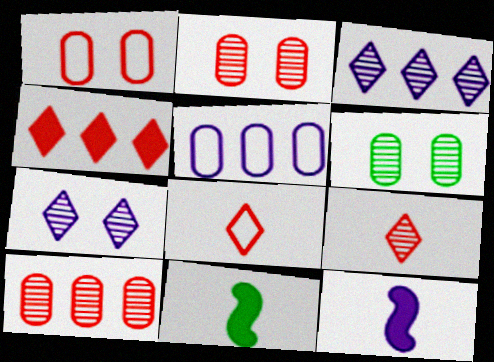[[1, 3, 11], 
[5, 7, 12]]